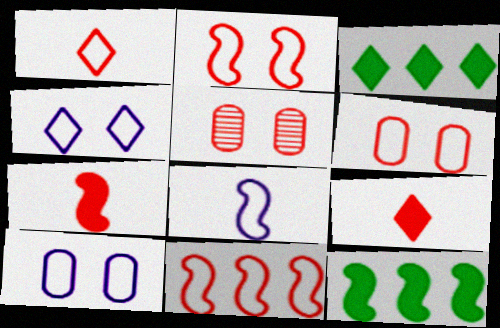[[1, 6, 11], 
[3, 5, 8], 
[5, 9, 11]]